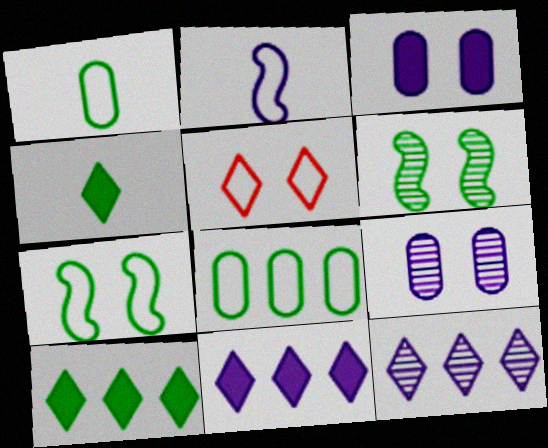[[1, 6, 10], 
[2, 3, 12], 
[2, 5, 8], 
[2, 9, 11], 
[3, 5, 6], 
[4, 5, 12], 
[4, 6, 8]]